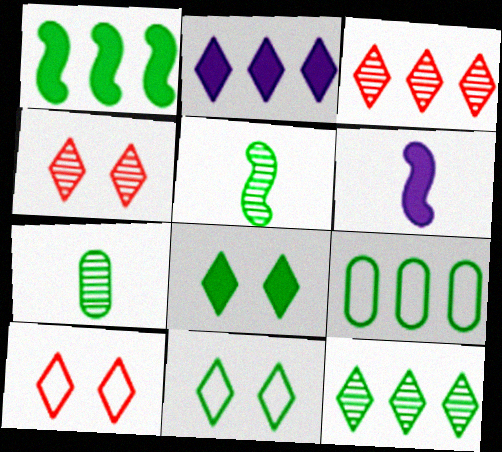[[1, 7, 11], 
[1, 9, 12], 
[4, 6, 9], 
[5, 8, 9]]